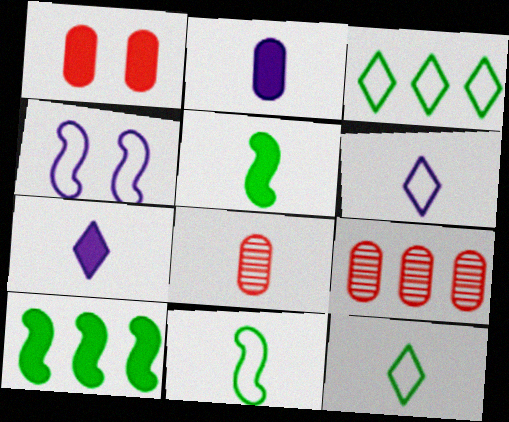[[1, 7, 10], 
[5, 6, 8], 
[7, 8, 11]]